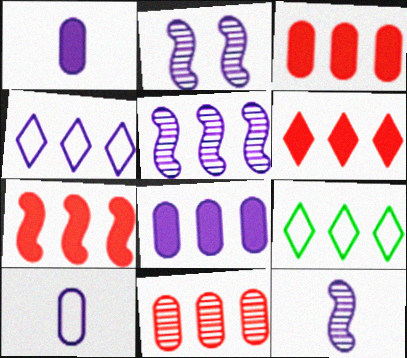[[1, 2, 4], 
[2, 5, 12], 
[3, 5, 9], 
[3, 6, 7], 
[4, 5, 8]]